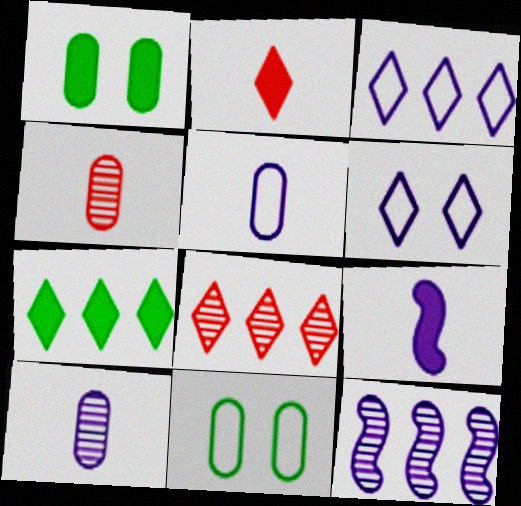[[2, 11, 12], 
[3, 7, 8], 
[8, 9, 11]]